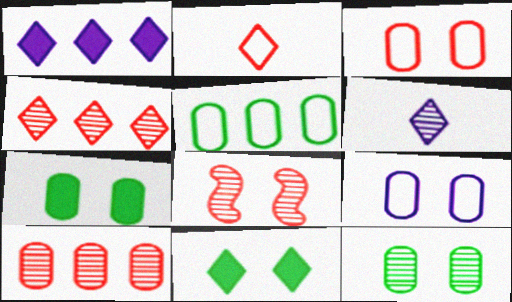[[8, 9, 11]]